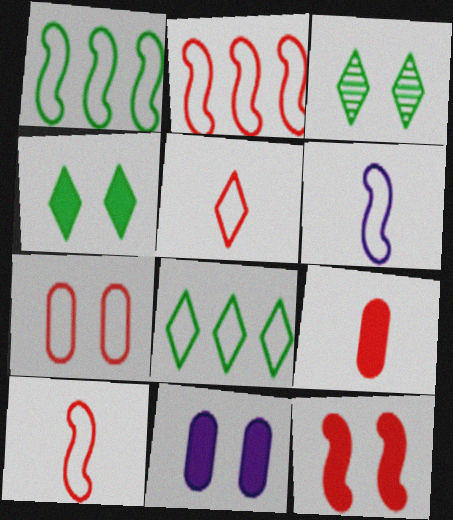[[2, 5, 7], 
[4, 11, 12], 
[6, 7, 8]]